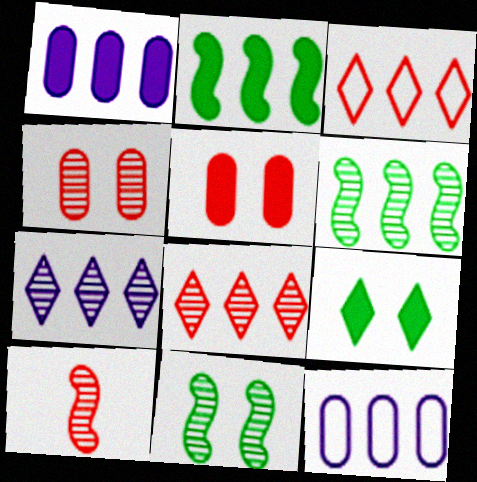[[1, 3, 6], 
[2, 8, 12], 
[3, 5, 10], 
[4, 8, 10], 
[9, 10, 12]]